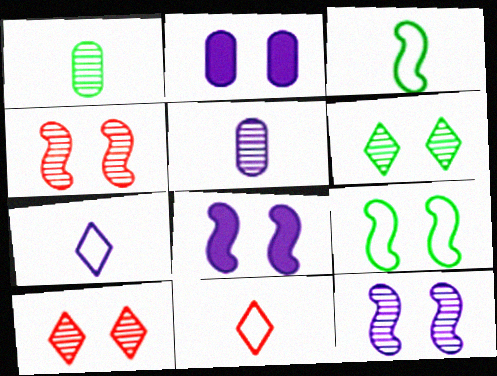[[2, 9, 10], 
[4, 8, 9]]